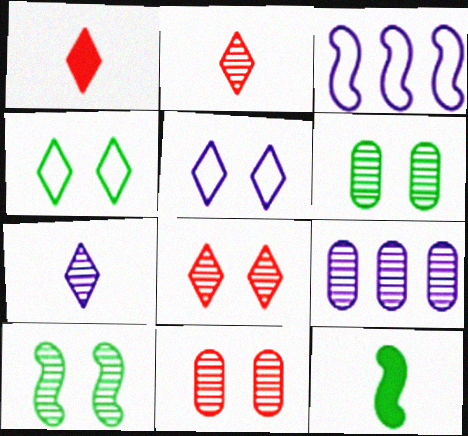[[1, 3, 6], 
[2, 9, 10]]